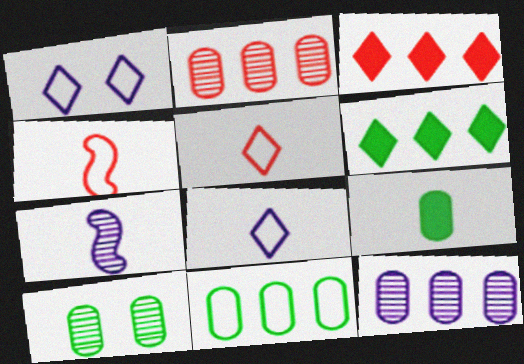[[1, 4, 11], 
[5, 7, 9], 
[9, 10, 11]]